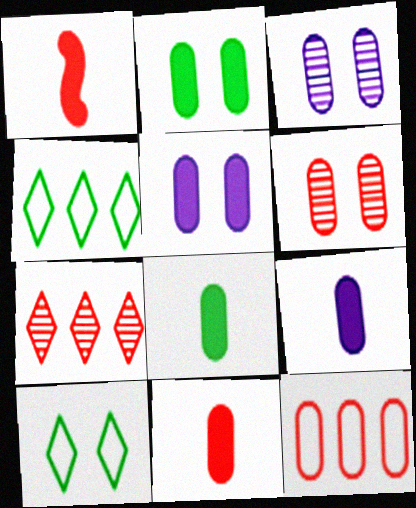[[1, 3, 4], 
[3, 8, 12], 
[6, 11, 12], 
[8, 9, 11]]